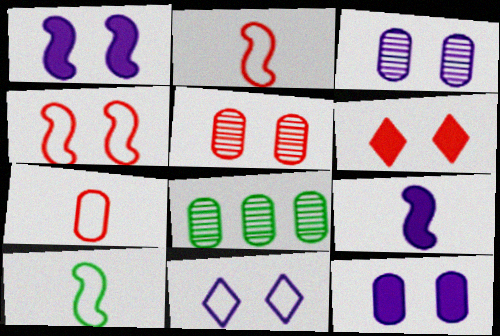[[1, 3, 11], 
[4, 5, 6], 
[7, 8, 12]]